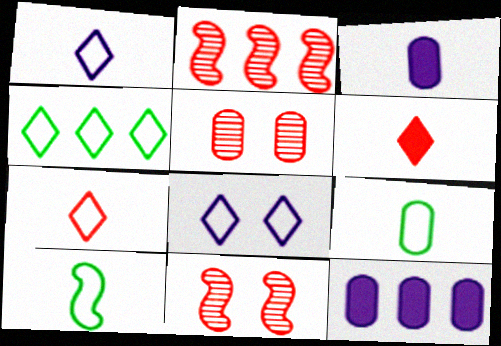[[2, 4, 12], 
[3, 4, 11], 
[4, 7, 8], 
[5, 9, 12]]